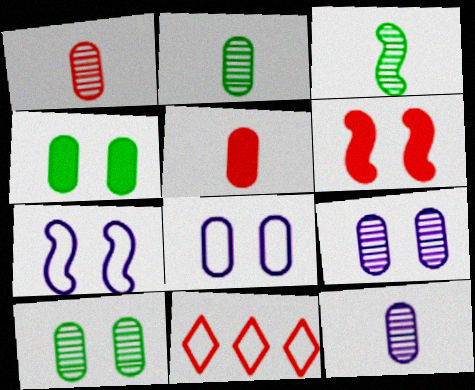[[1, 2, 12], 
[1, 6, 11]]